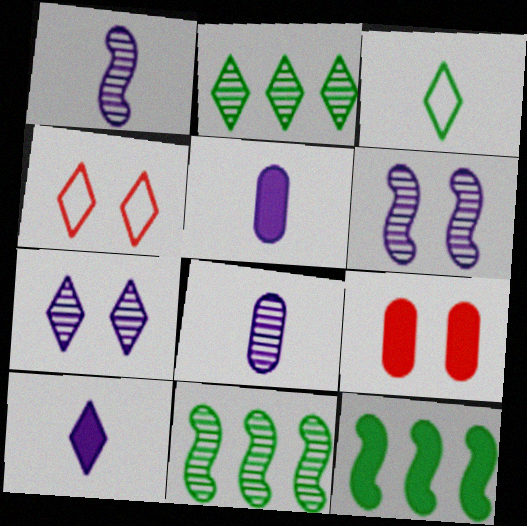[[2, 4, 10], 
[4, 5, 11], 
[4, 8, 12], 
[9, 10, 12]]